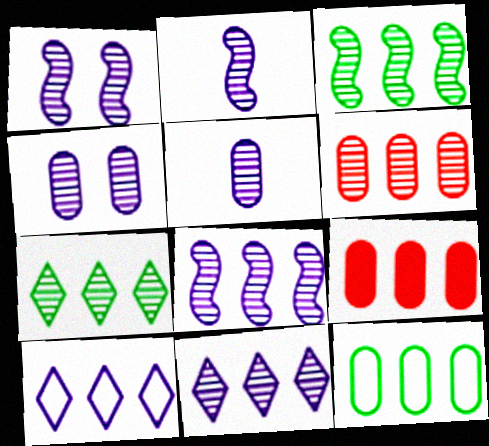[[1, 2, 8], 
[1, 5, 11], 
[2, 4, 11], 
[3, 6, 11], 
[3, 9, 10], 
[6, 7, 8]]